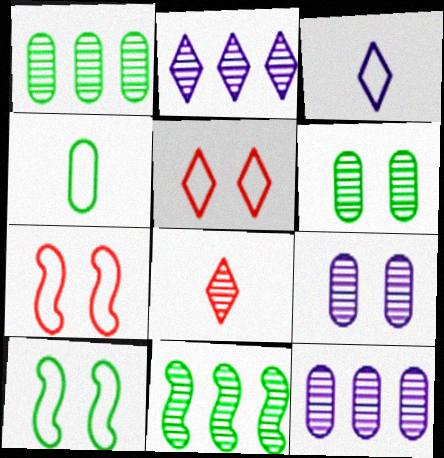[[8, 9, 11]]